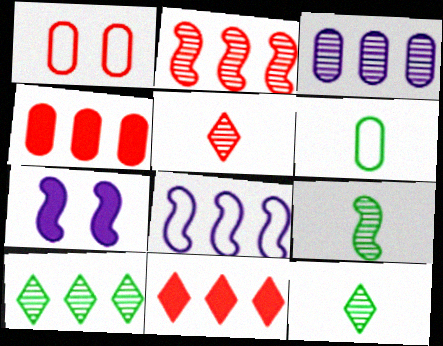[[2, 3, 10], 
[4, 8, 10]]